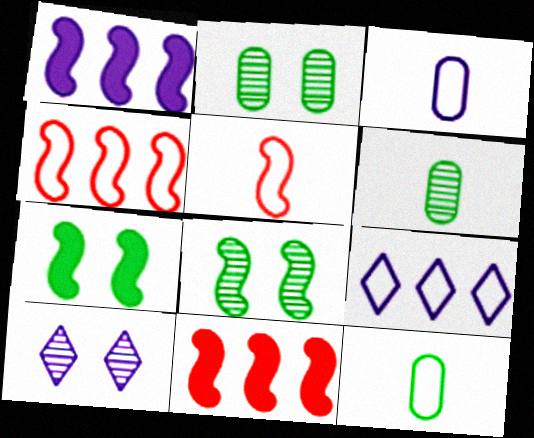[[1, 3, 10], 
[1, 5, 8], 
[10, 11, 12]]